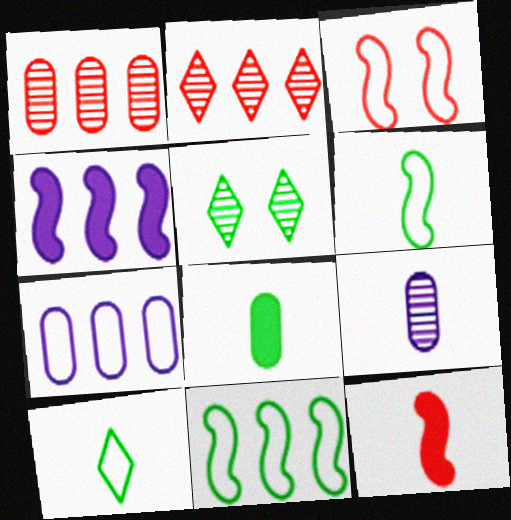[[3, 7, 10], 
[5, 7, 12], 
[5, 8, 11], 
[9, 10, 12]]